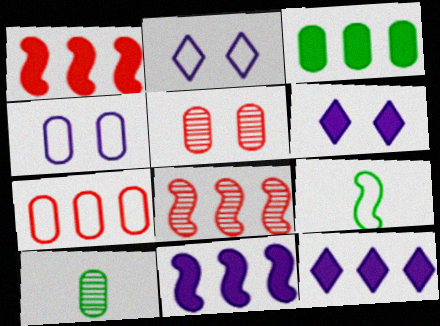[[1, 2, 10], 
[1, 3, 12], 
[2, 7, 9], 
[5, 9, 12]]